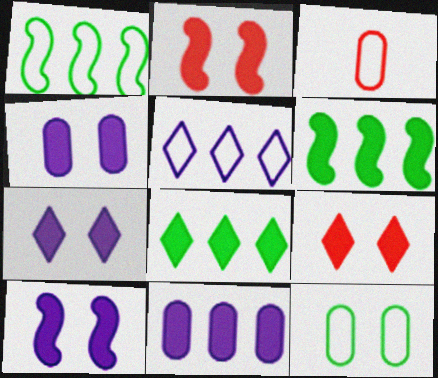[[4, 7, 10]]